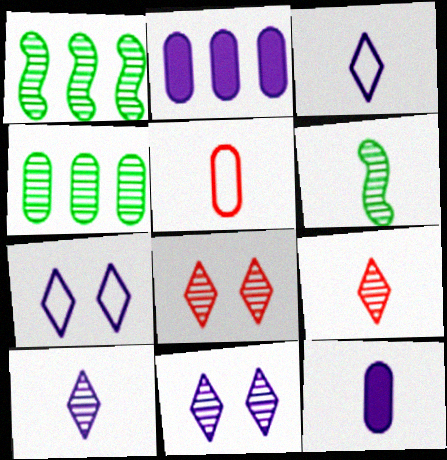[]